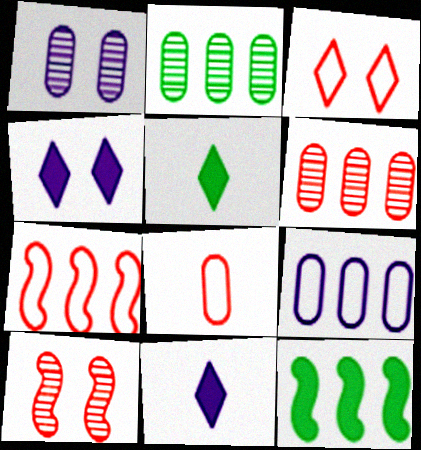[[1, 5, 7], 
[3, 7, 8], 
[5, 9, 10]]